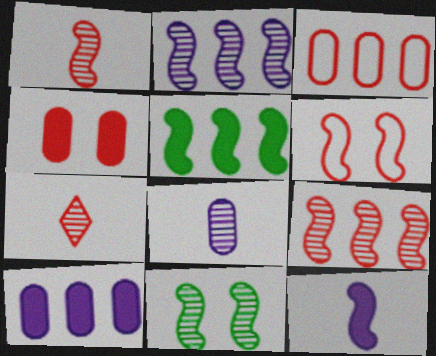[[1, 2, 11]]